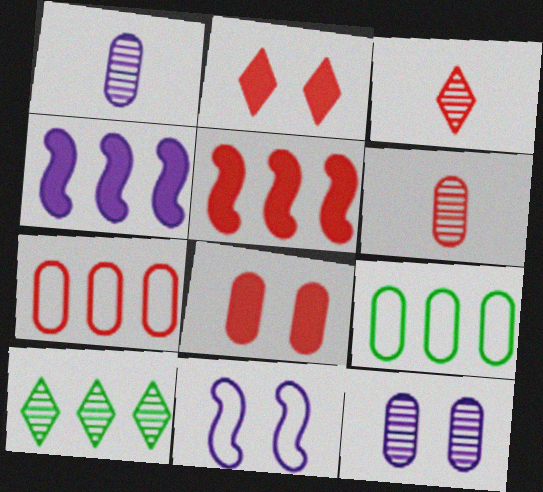[[1, 8, 9], 
[4, 7, 10], 
[6, 7, 8]]